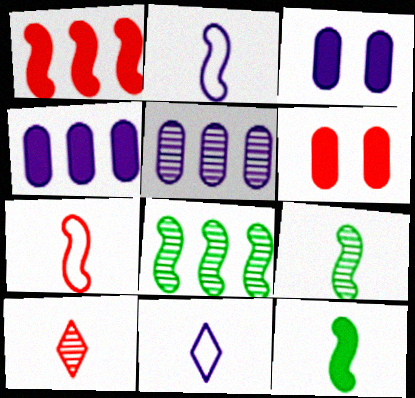[[6, 8, 11]]